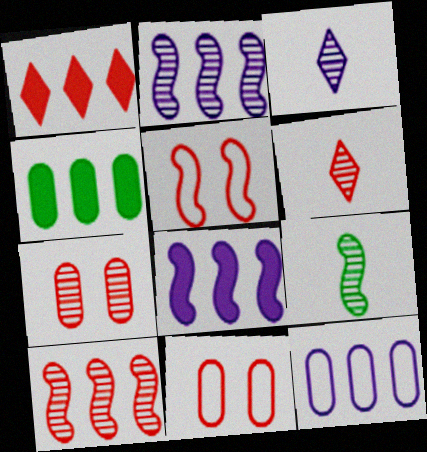[[1, 4, 8], 
[3, 4, 5], 
[5, 8, 9], 
[6, 7, 10]]